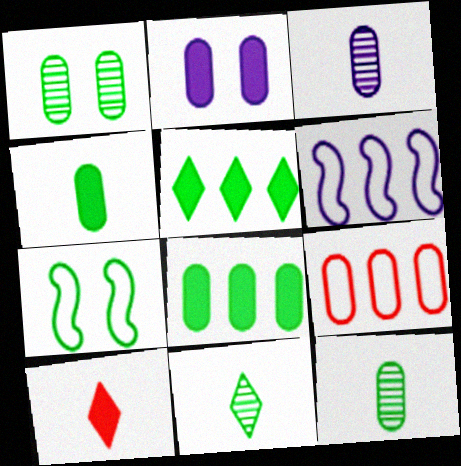[[1, 6, 10], 
[2, 9, 12], 
[5, 7, 12], 
[7, 8, 11]]